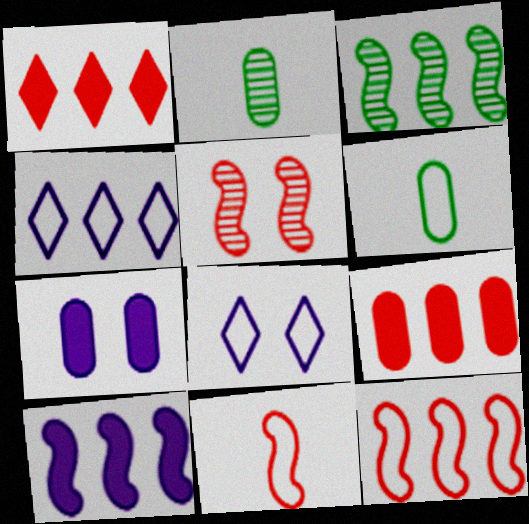[[3, 4, 9], 
[3, 10, 12], 
[6, 8, 12]]